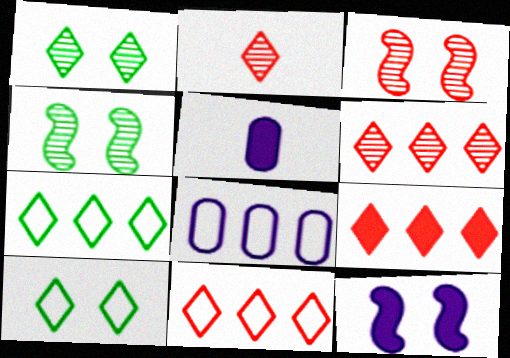[[3, 5, 7], 
[4, 5, 11], 
[6, 9, 11]]